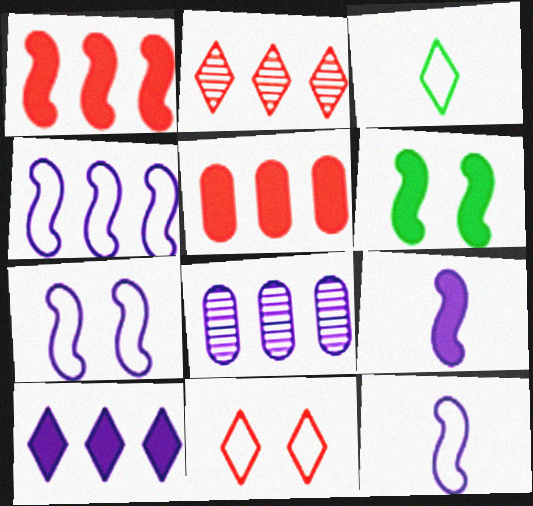[[1, 6, 9], 
[4, 7, 12], 
[4, 8, 10]]